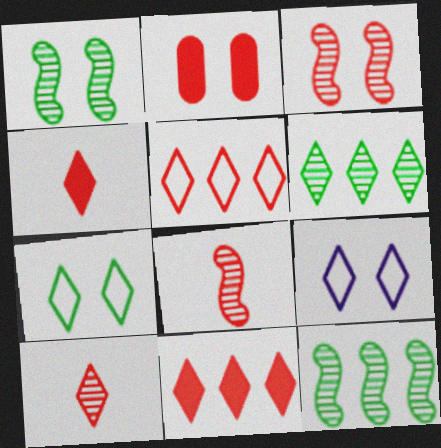[[1, 2, 9], 
[2, 5, 8], 
[4, 6, 9]]